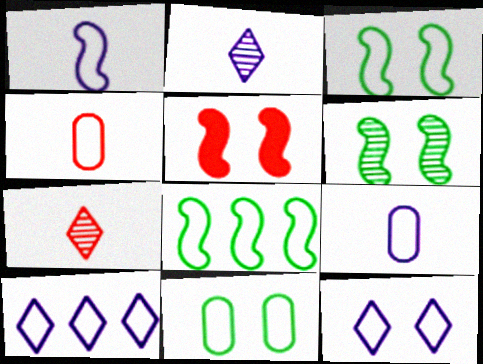[[3, 4, 10], 
[4, 8, 12]]